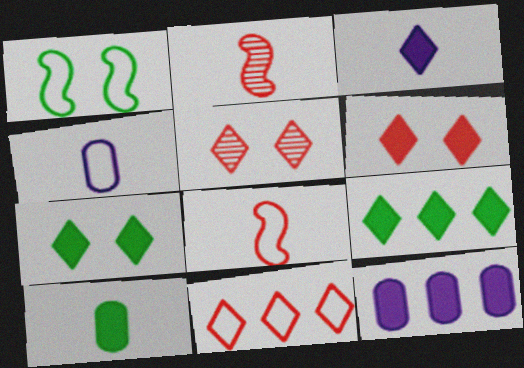[[1, 4, 11], 
[3, 6, 9]]